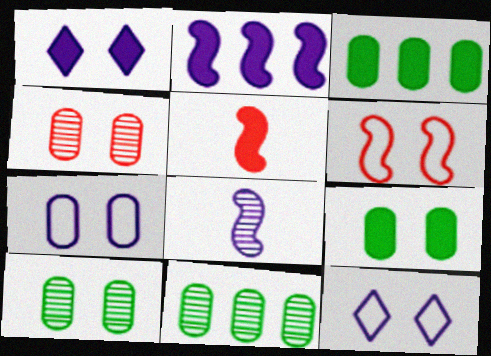[[1, 3, 5], 
[1, 6, 10], 
[4, 7, 9], 
[5, 11, 12]]